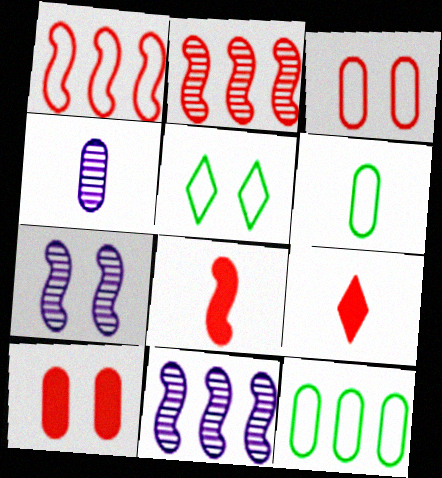[[2, 3, 9], 
[4, 10, 12], 
[5, 7, 10], 
[7, 9, 12]]